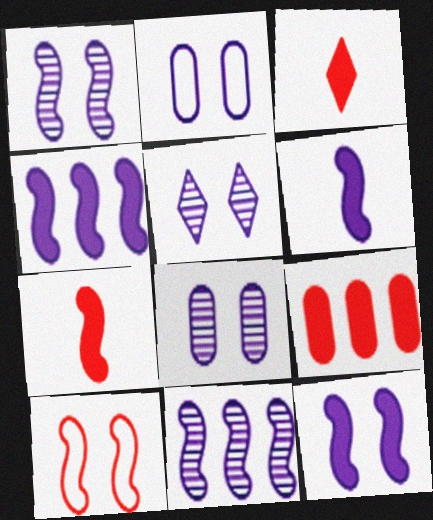[[1, 5, 8], 
[2, 5, 12], 
[4, 6, 12]]